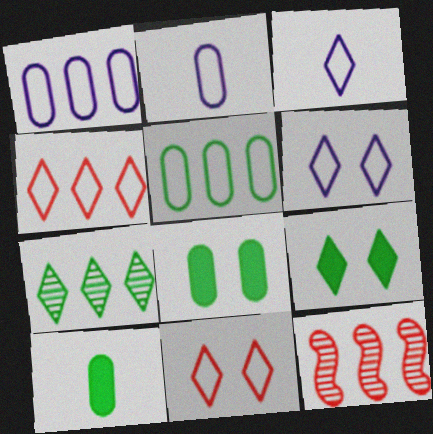[[2, 9, 12], 
[3, 8, 12], 
[6, 10, 12]]